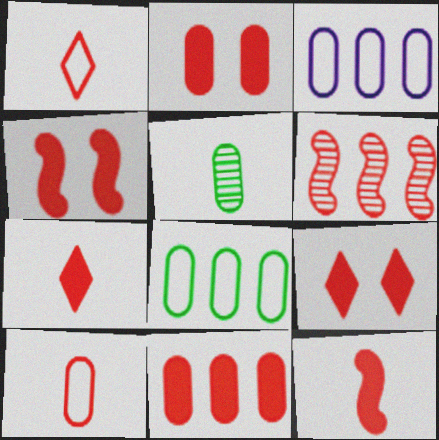[[1, 2, 6], 
[2, 3, 5], 
[2, 4, 9], 
[4, 7, 11], 
[6, 9, 10], 
[9, 11, 12]]